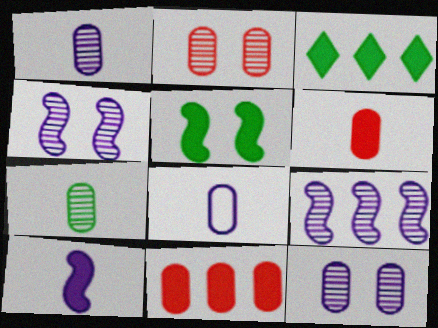[[6, 7, 8]]